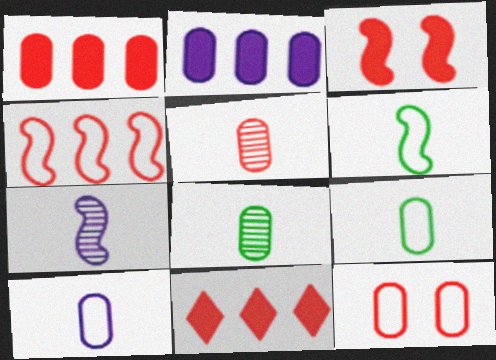[[1, 5, 12], 
[2, 8, 12]]